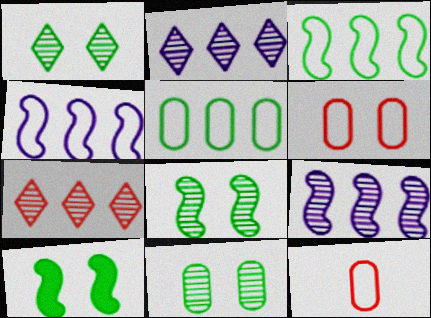[[1, 8, 11], 
[2, 10, 12]]